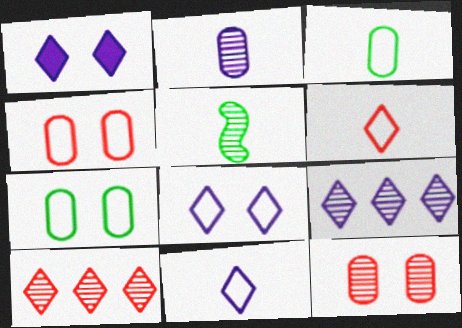[[1, 9, 11], 
[5, 9, 12]]